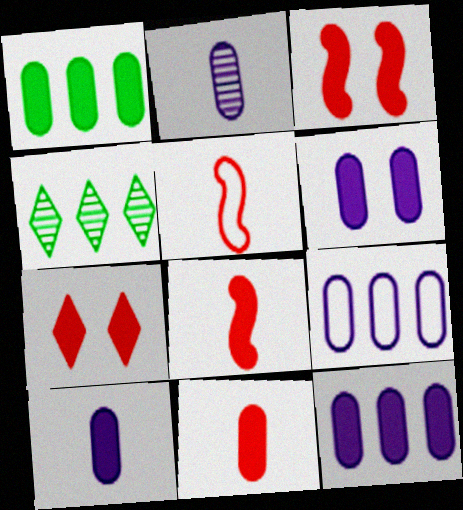[[1, 6, 11], 
[2, 6, 9], 
[4, 5, 6], 
[6, 10, 12]]